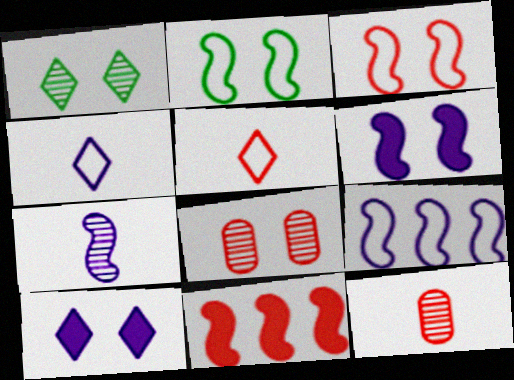[[2, 7, 11], 
[2, 8, 10], 
[5, 8, 11], 
[6, 7, 9]]